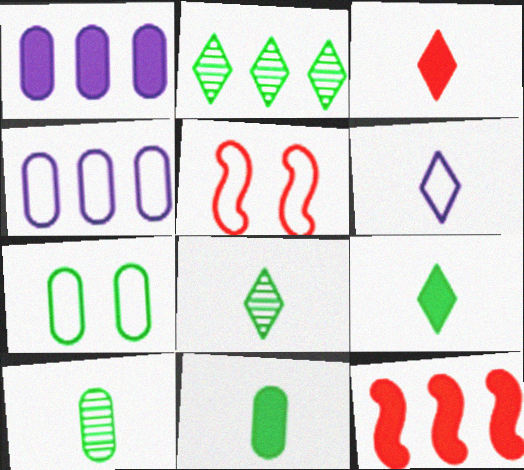[[1, 5, 8], 
[2, 4, 12], 
[3, 6, 8]]